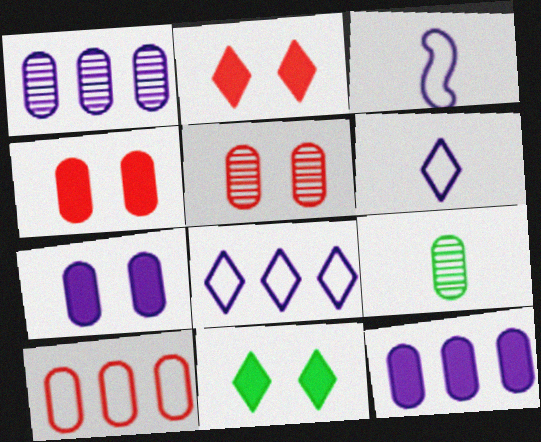[[1, 5, 9], 
[7, 9, 10]]